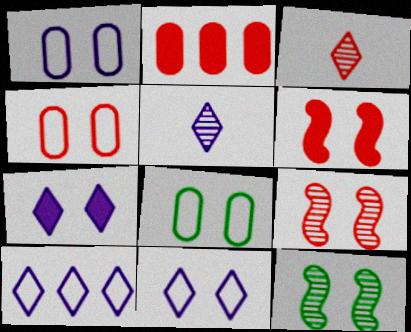[[1, 4, 8], 
[4, 7, 12], 
[5, 7, 10], 
[7, 8, 9]]